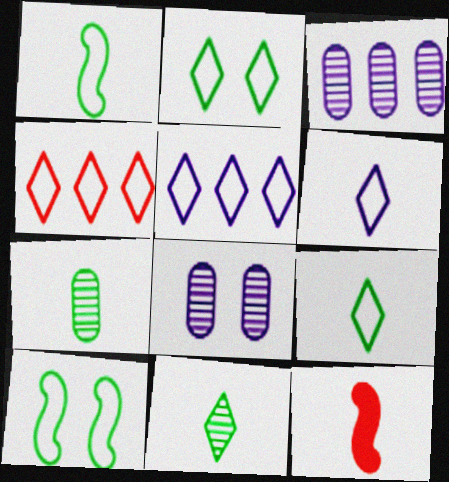[[2, 3, 12], 
[2, 4, 6], 
[6, 7, 12]]